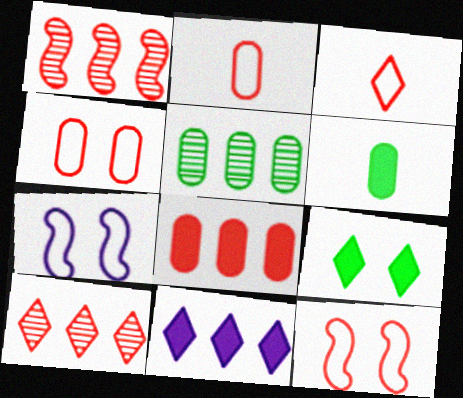[[6, 7, 10]]